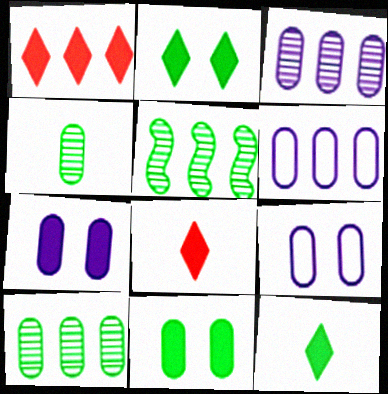[[1, 5, 6], 
[5, 8, 9]]